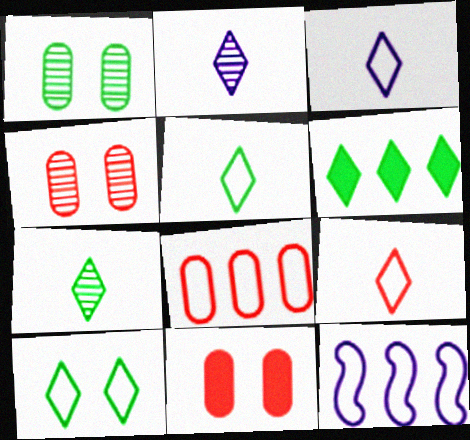[[3, 5, 9], 
[6, 7, 10], 
[7, 11, 12]]